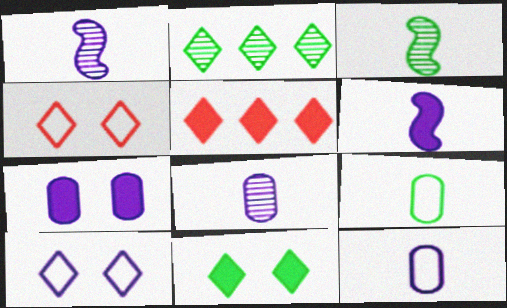[]